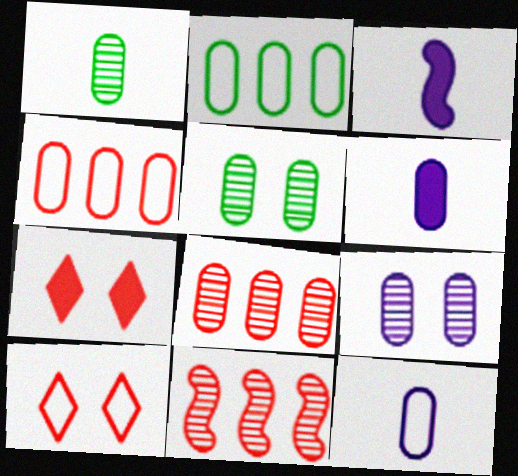[[1, 8, 9], 
[4, 5, 6]]